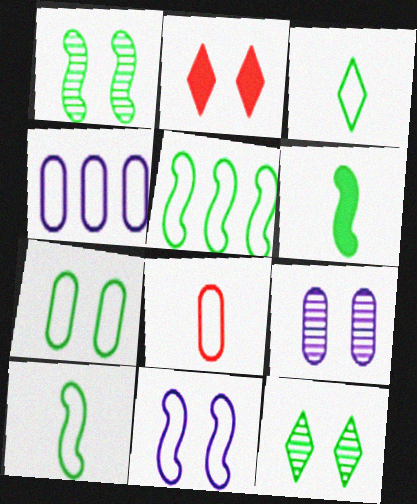[[1, 5, 6], 
[3, 5, 7], 
[4, 7, 8]]